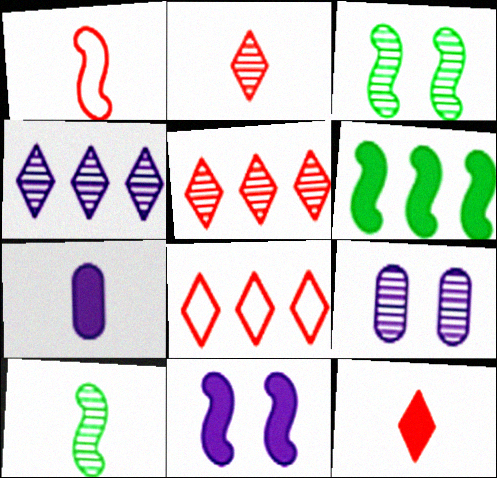[[3, 7, 8], 
[5, 9, 10]]